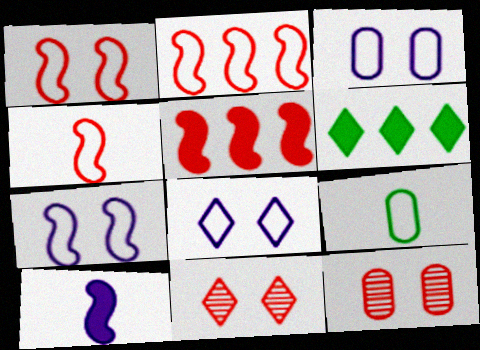[[1, 2, 4], 
[2, 8, 9], 
[3, 7, 8]]